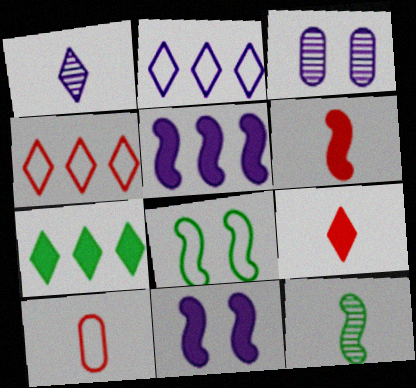[[2, 8, 10]]